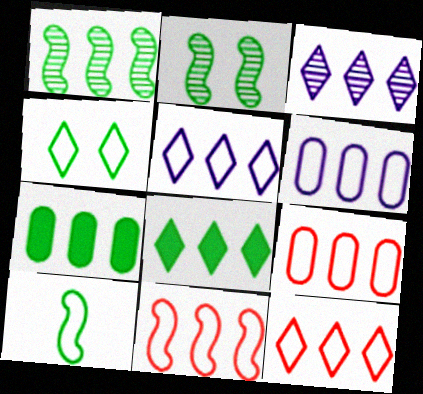[[3, 7, 11], 
[3, 8, 12], 
[9, 11, 12]]